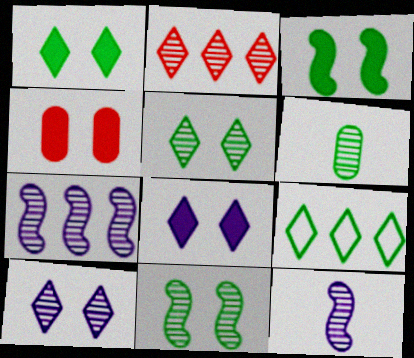[[3, 4, 8], 
[3, 6, 9], 
[4, 9, 12]]